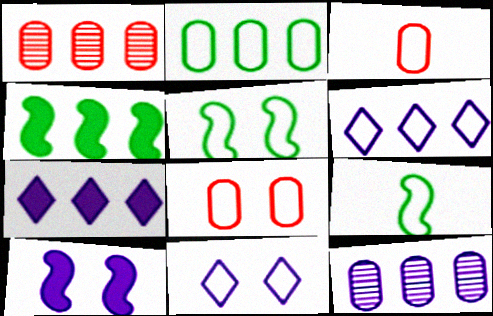[[1, 4, 6], 
[3, 5, 6], 
[5, 8, 11], 
[6, 8, 9]]